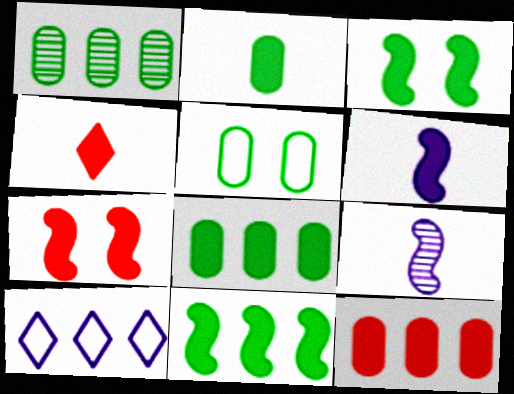[[1, 2, 5], 
[2, 4, 6], 
[4, 7, 12], 
[6, 7, 11]]